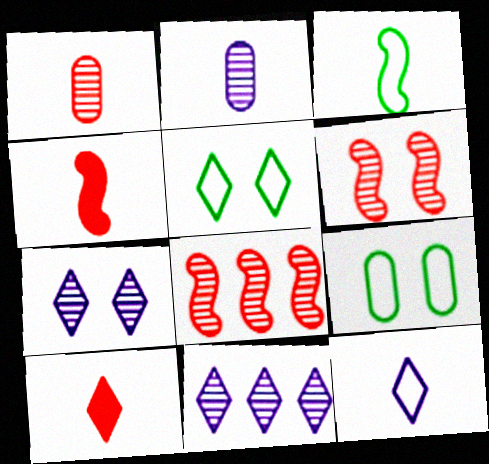[[2, 3, 10], 
[4, 9, 11], 
[5, 10, 11]]